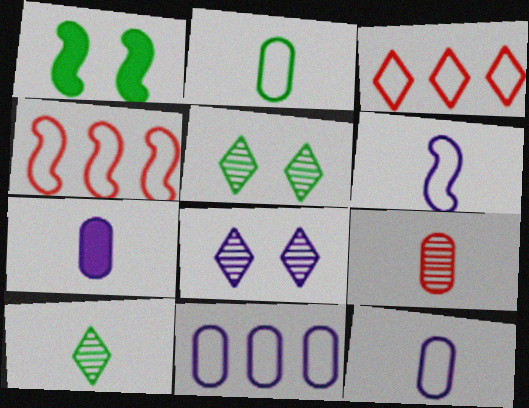[[2, 7, 9], 
[4, 5, 7]]